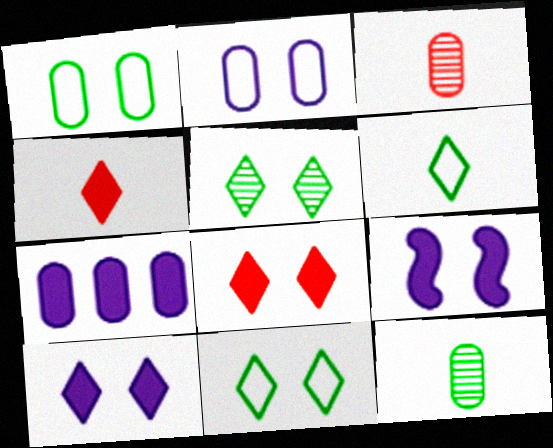[[1, 3, 7]]